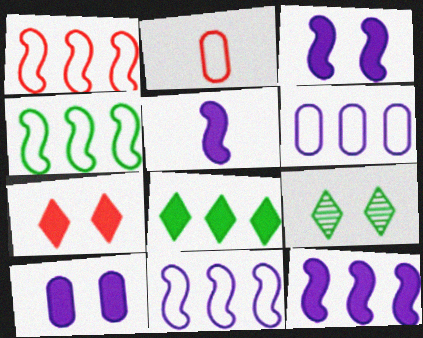[[1, 4, 11], 
[2, 9, 12], 
[3, 5, 12]]